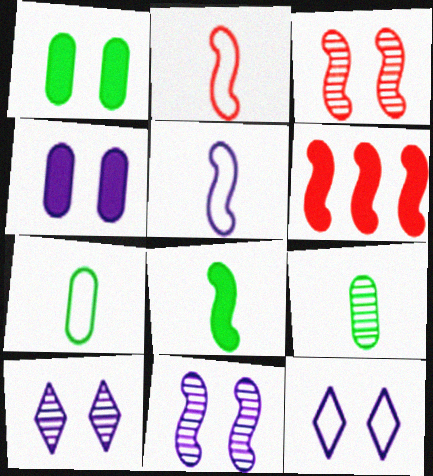[[1, 3, 12], 
[2, 3, 6], 
[4, 11, 12], 
[6, 7, 10], 
[6, 9, 12]]